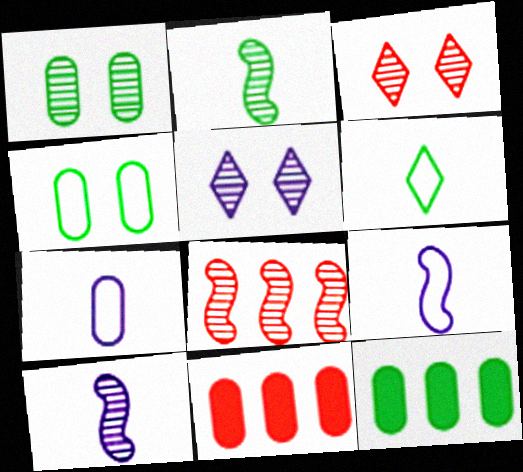[[1, 7, 11], 
[3, 9, 12]]